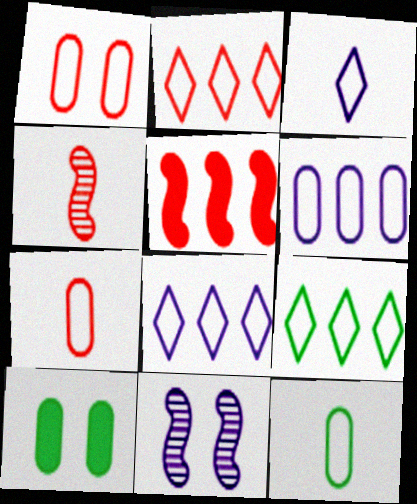[[1, 6, 12], 
[2, 8, 9], 
[4, 8, 10]]